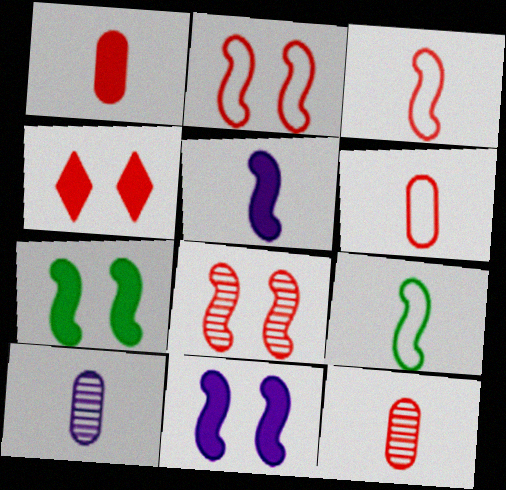[[1, 6, 12]]